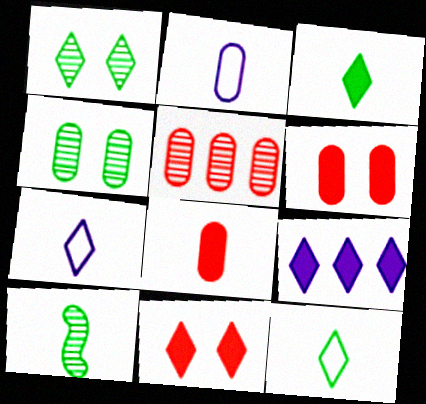[[3, 9, 11], 
[7, 8, 10]]